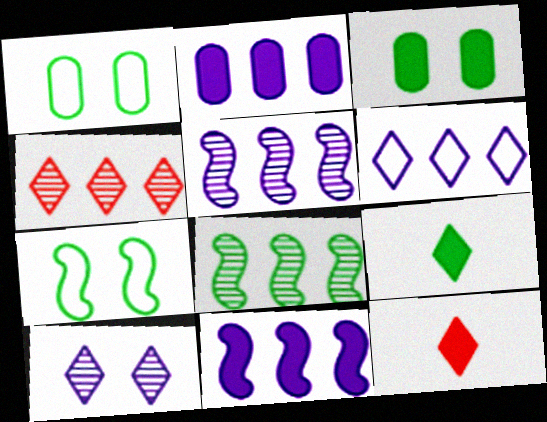[[1, 5, 12], 
[1, 8, 9], 
[2, 5, 6], 
[3, 11, 12]]